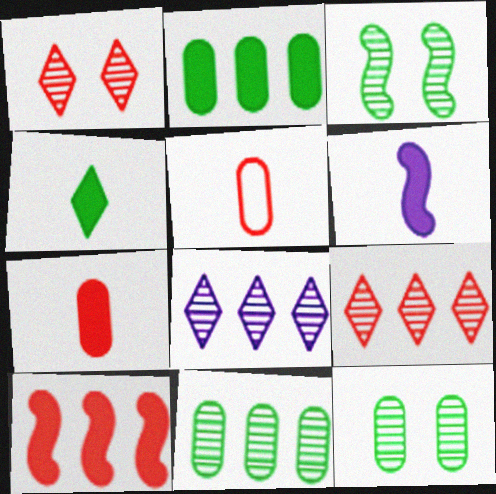[[1, 5, 10], 
[4, 6, 7]]